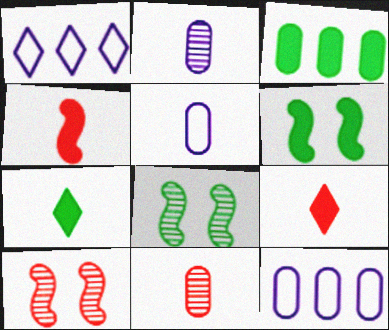[[1, 6, 11], 
[3, 6, 7], 
[7, 10, 12], 
[8, 9, 12]]